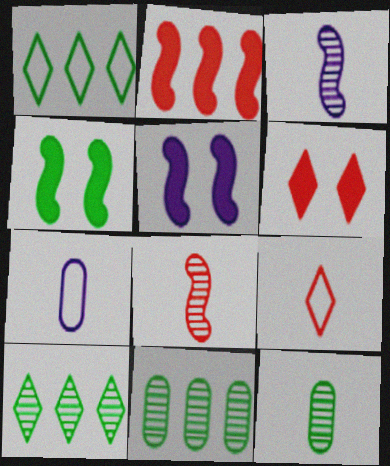[[1, 4, 12], 
[5, 9, 11]]